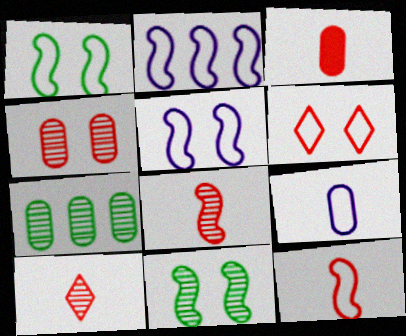[[1, 2, 12], 
[3, 10, 12]]